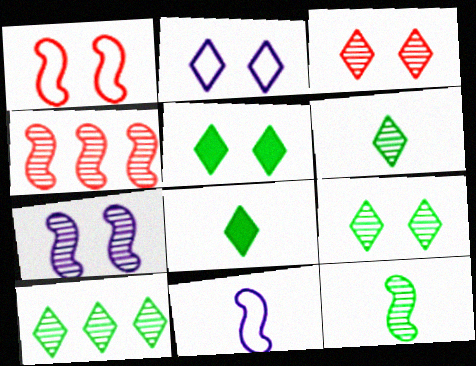[[2, 3, 5], 
[4, 7, 12], 
[6, 9, 10]]